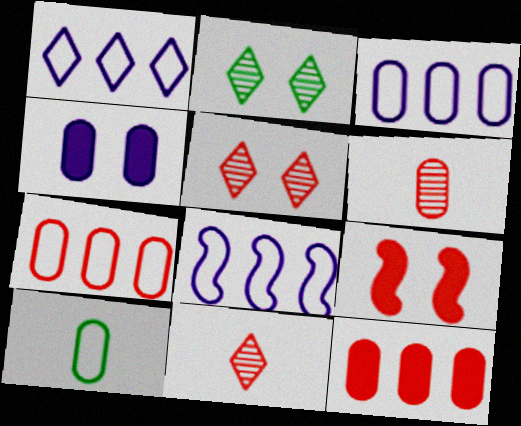[[1, 3, 8], 
[7, 9, 11]]